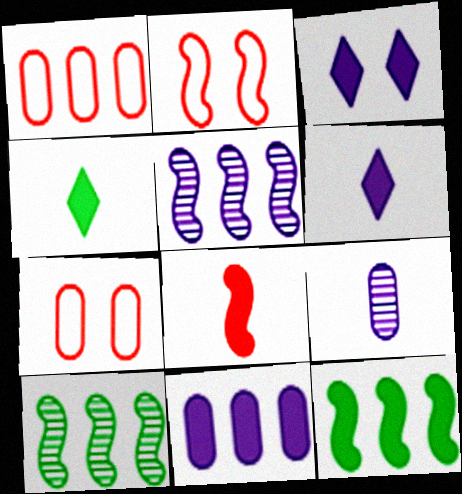[[4, 5, 7], 
[6, 7, 10]]